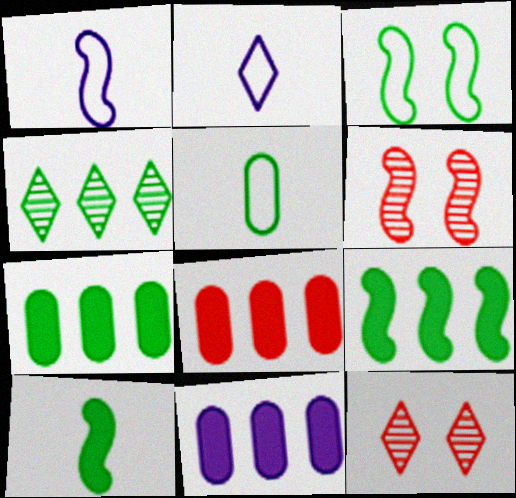[[1, 6, 9], 
[1, 7, 12], 
[2, 6, 7], 
[7, 8, 11]]